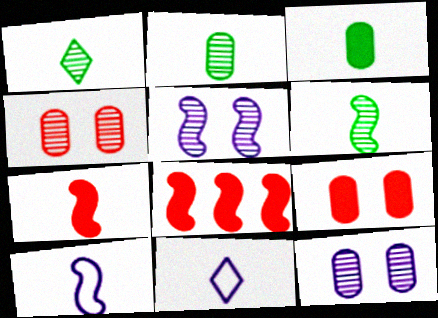[[1, 2, 6], 
[2, 7, 11], 
[6, 7, 10]]